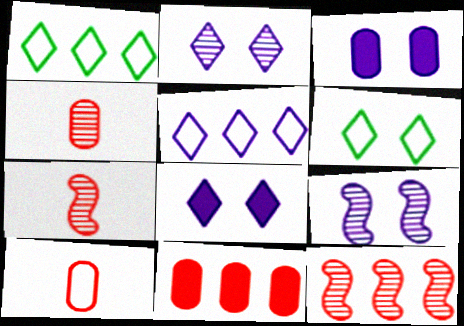[[1, 3, 7]]